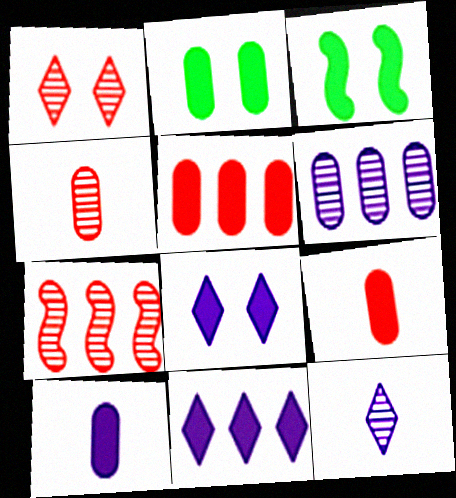[[1, 4, 7], 
[2, 5, 10], 
[3, 9, 11]]